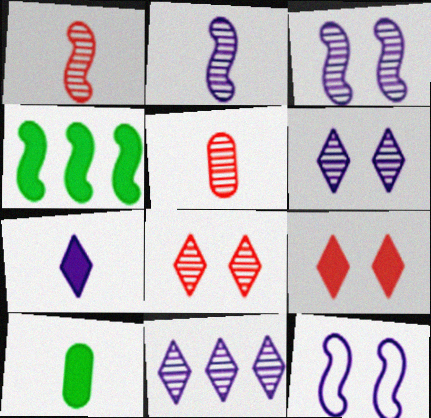[[1, 4, 12]]